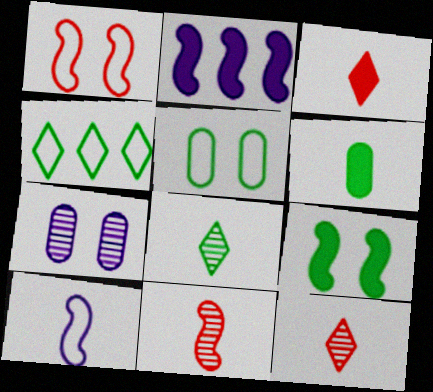[[2, 5, 12], 
[6, 10, 12]]